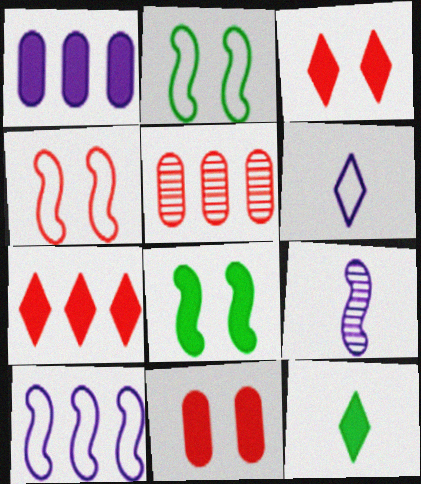[[5, 6, 8]]